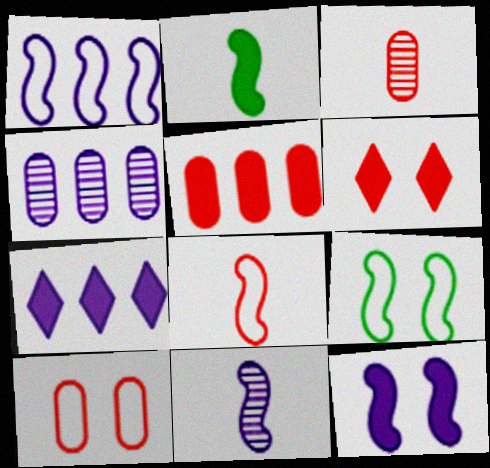[[1, 4, 7], 
[1, 8, 9], 
[1, 11, 12], 
[2, 8, 11], 
[3, 5, 10], 
[3, 7, 9]]